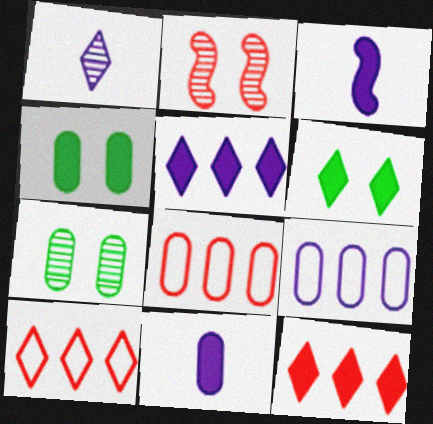[[1, 6, 10], 
[3, 4, 12], 
[3, 7, 10], 
[7, 8, 11]]